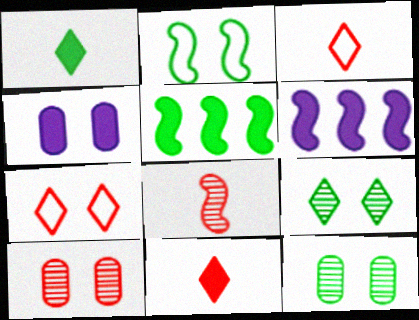[[2, 6, 8], 
[3, 6, 12], 
[4, 5, 11]]